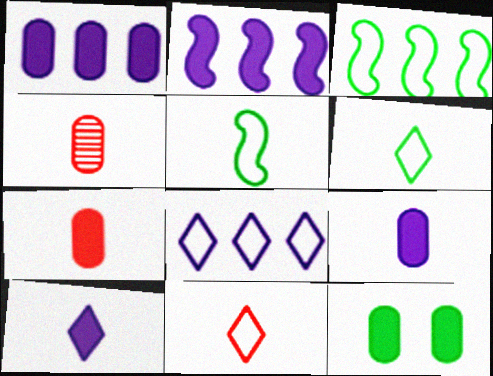[[1, 7, 12], 
[4, 5, 10]]